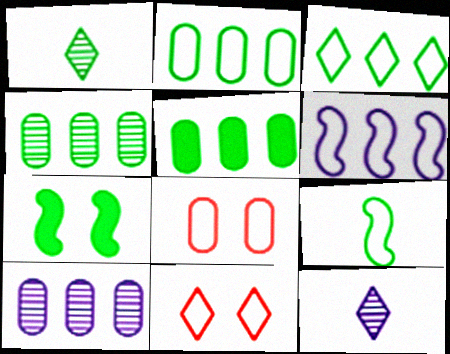[[1, 2, 7], 
[2, 4, 5]]